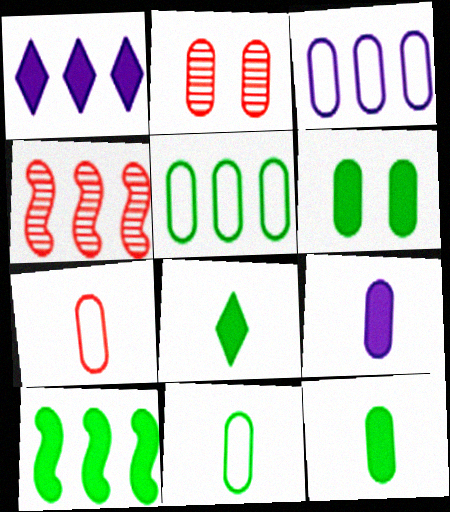[[1, 4, 5], 
[2, 3, 12], 
[2, 5, 9], 
[6, 8, 10]]